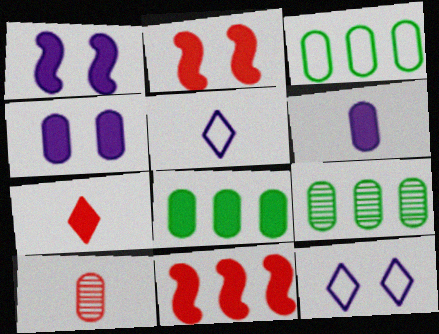[[1, 7, 8], 
[2, 5, 9], 
[3, 4, 10], 
[3, 8, 9]]